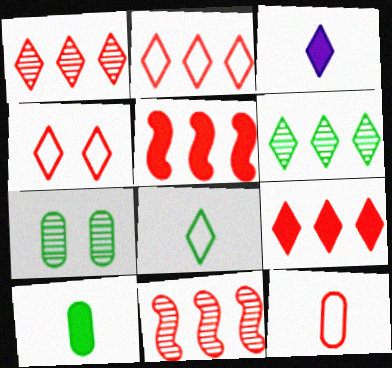[[1, 2, 9], 
[3, 4, 6]]